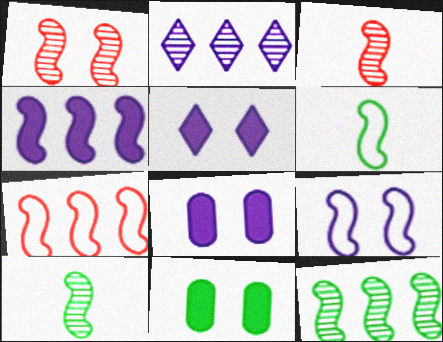[[1, 4, 6], 
[4, 7, 12], 
[6, 7, 9]]